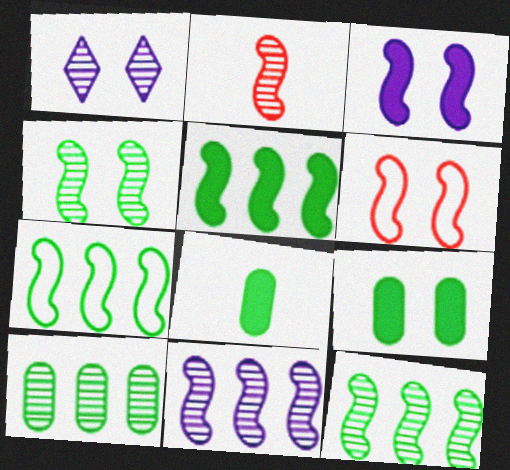[[1, 2, 10], 
[1, 6, 9], 
[2, 3, 7], 
[2, 4, 11], 
[3, 4, 6], 
[5, 7, 12]]